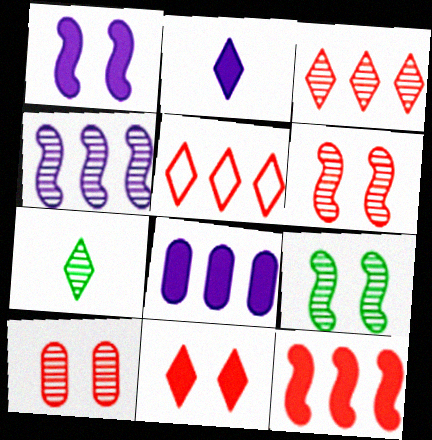[[1, 2, 8], 
[4, 7, 10]]